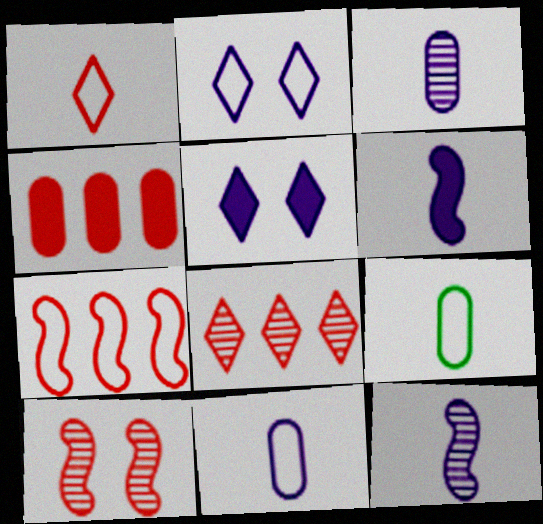[[1, 4, 10], 
[2, 7, 9], 
[4, 7, 8]]